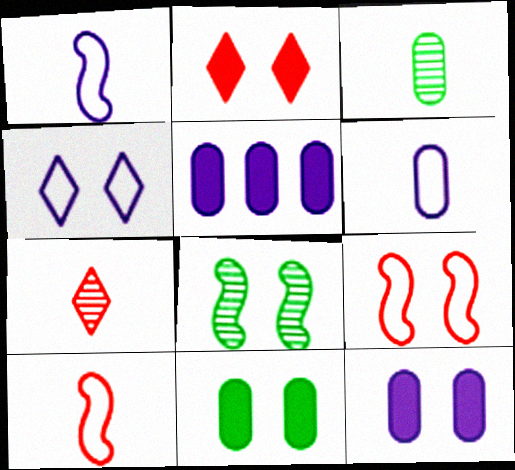[]